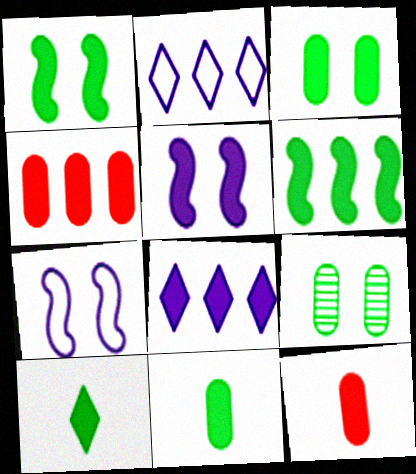[[1, 8, 12], 
[3, 6, 10], 
[4, 5, 10], 
[4, 6, 8]]